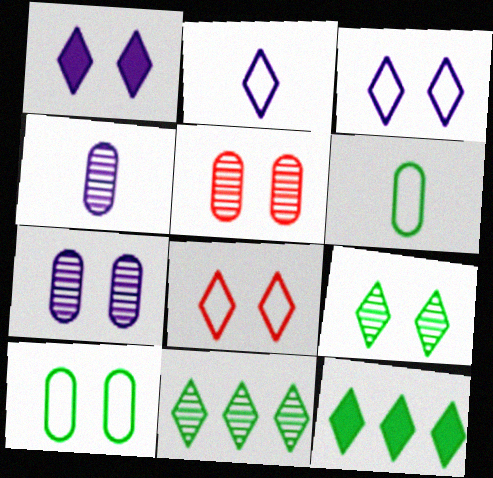[[1, 8, 9]]